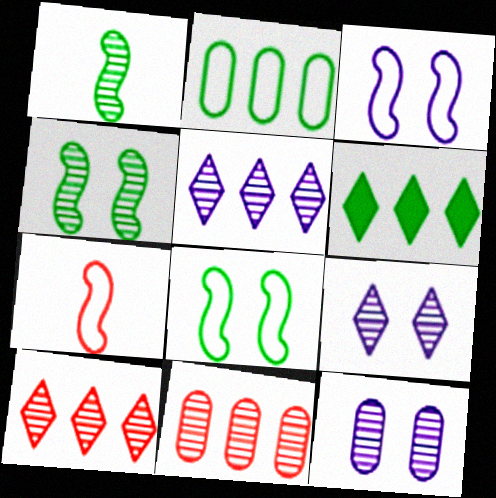[[1, 9, 11], 
[1, 10, 12], 
[6, 7, 12]]